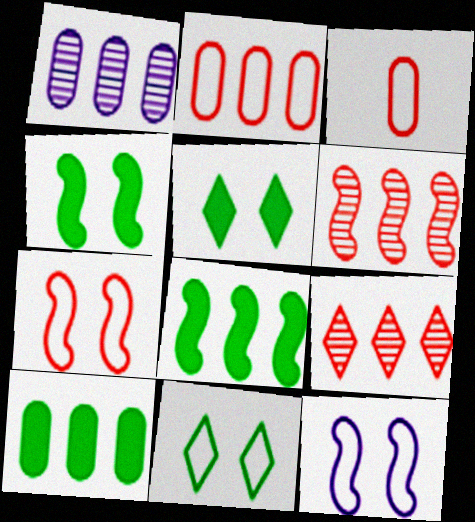[[1, 2, 10]]